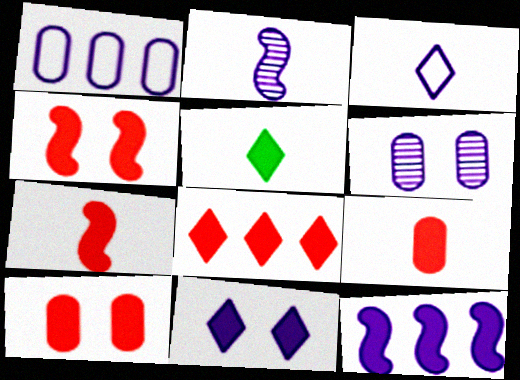[[1, 2, 11], 
[3, 6, 12], 
[4, 8, 9], 
[5, 8, 11], 
[5, 10, 12], 
[7, 8, 10]]